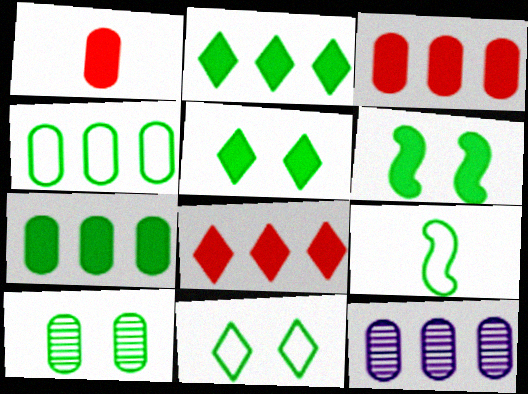[[2, 9, 10], 
[3, 4, 12], 
[4, 9, 11], 
[6, 10, 11]]